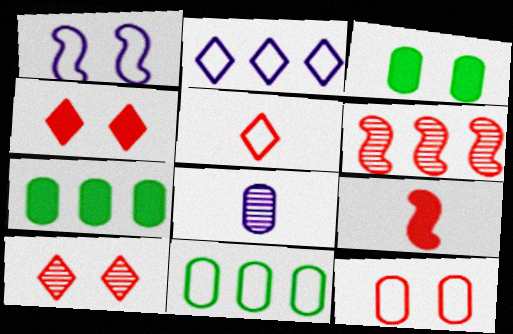[[1, 3, 10], 
[1, 5, 11], 
[2, 6, 7], 
[7, 8, 12]]